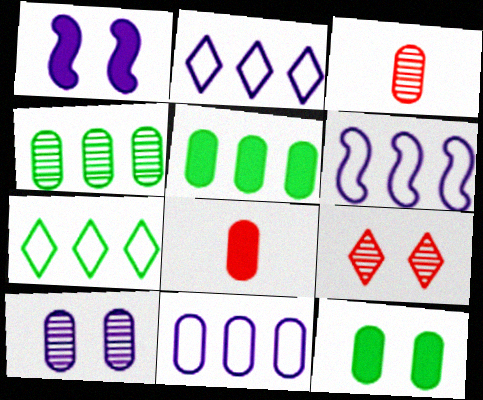[[1, 3, 7], 
[2, 6, 11], 
[3, 4, 10], 
[3, 11, 12]]